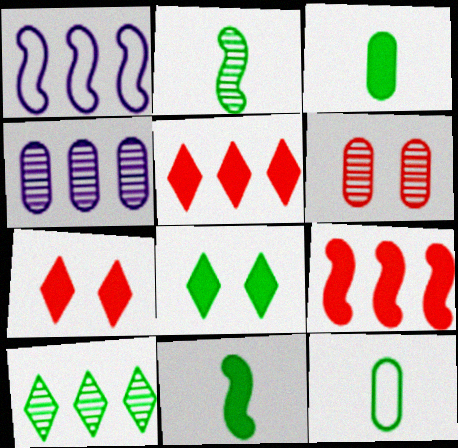[]